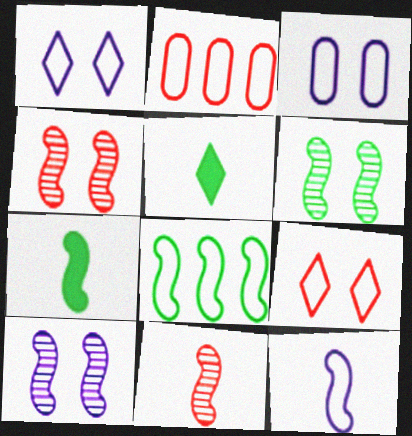[[2, 5, 10], 
[4, 6, 10], 
[6, 7, 8], 
[7, 11, 12]]